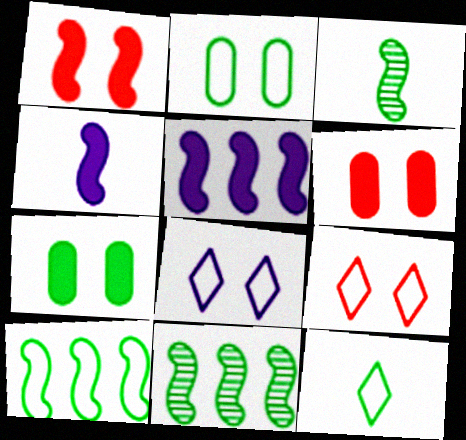[[2, 10, 12], 
[7, 11, 12]]